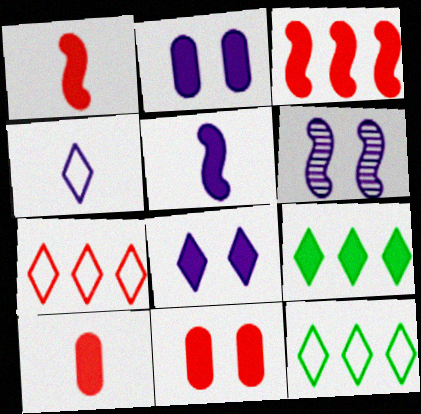[[1, 2, 9], 
[5, 9, 11], 
[6, 10, 12]]